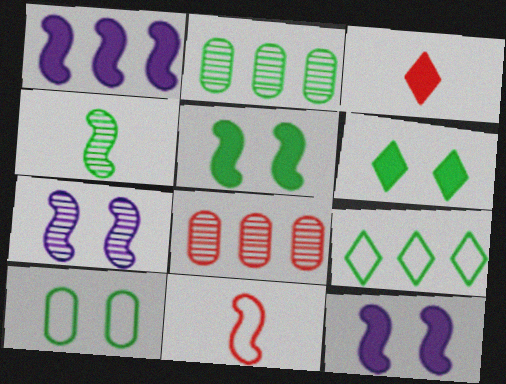[[1, 8, 9]]